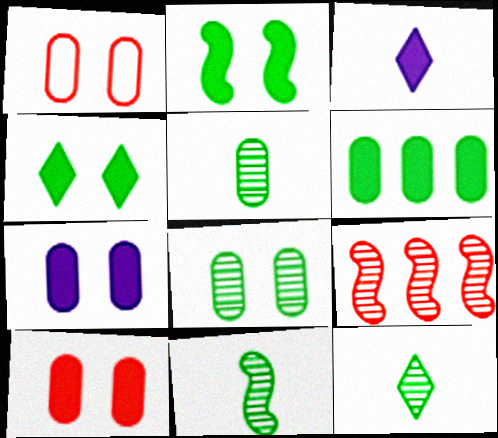[[1, 7, 8], 
[5, 11, 12]]